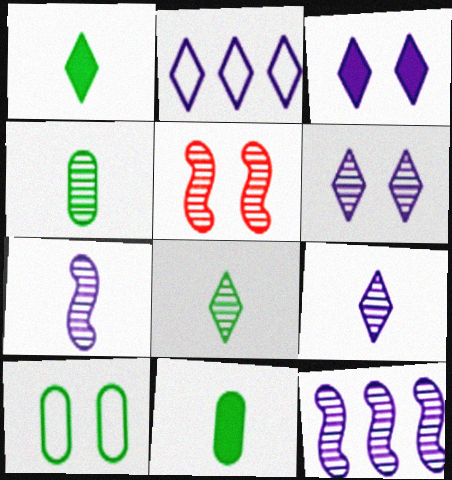[[2, 3, 9], 
[2, 5, 11], 
[3, 5, 10]]